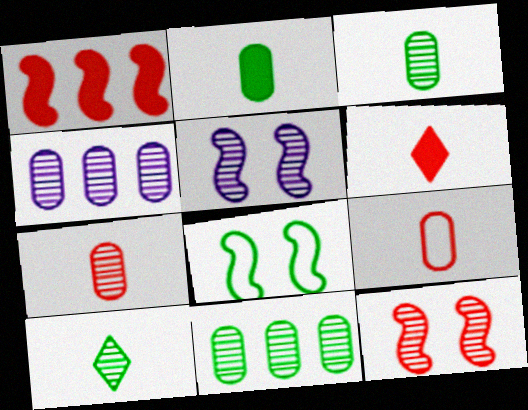[[4, 6, 8], 
[4, 10, 12]]